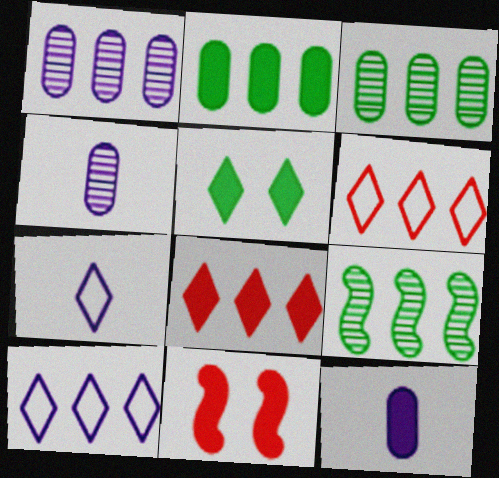[[3, 7, 11]]